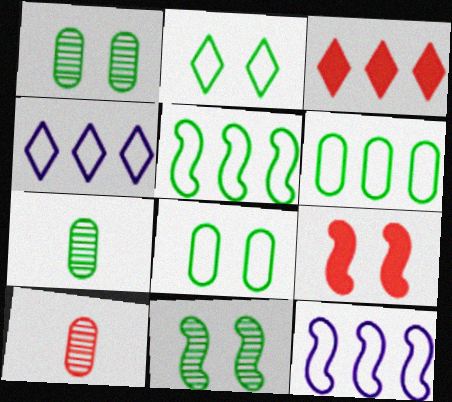[[4, 7, 9]]